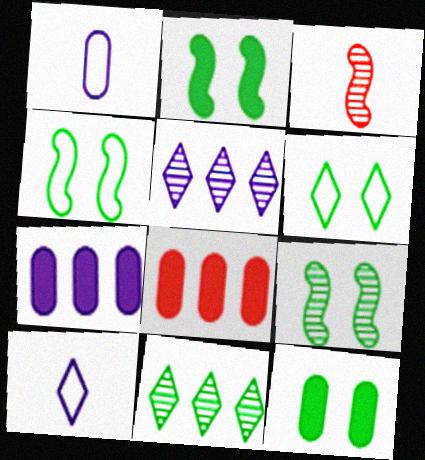[[2, 4, 9], 
[3, 6, 7], 
[6, 9, 12], 
[8, 9, 10]]